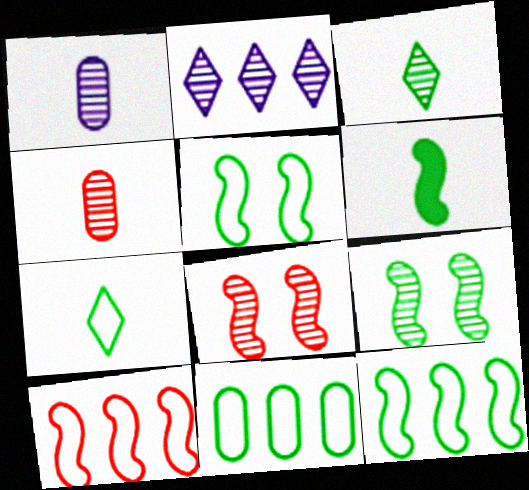[[2, 4, 9], 
[5, 7, 11], 
[6, 9, 12]]